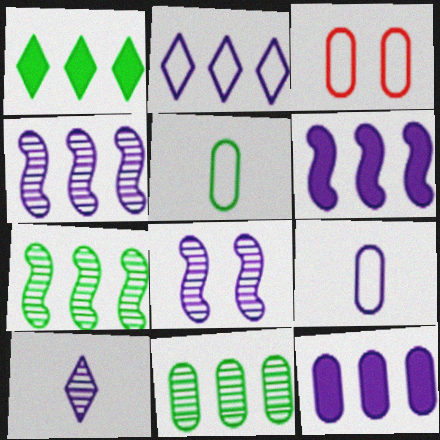[[2, 4, 12]]